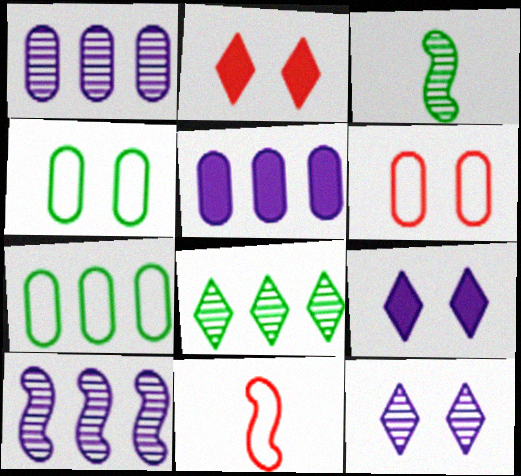[]